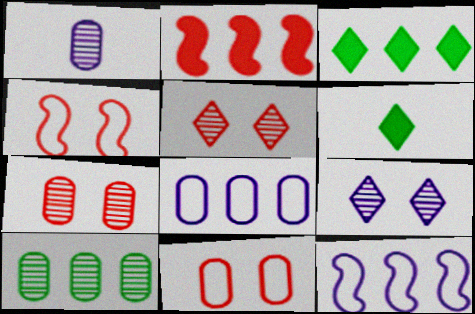[[1, 3, 4], 
[1, 7, 10], 
[6, 7, 12]]